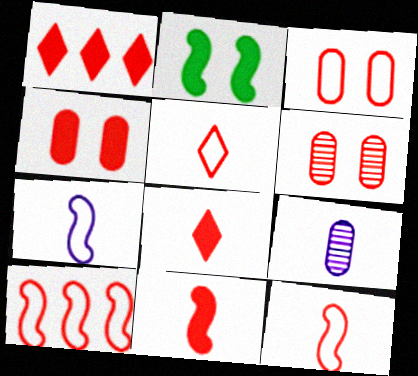[[1, 4, 11], 
[1, 6, 12], 
[3, 4, 6], 
[3, 5, 10], 
[6, 8, 10]]